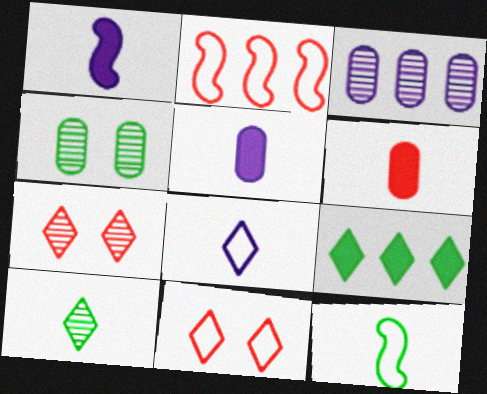[[2, 3, 9], 
[2, 6, 7], 
[4, 9, 12], 
[7, 8, 9]]